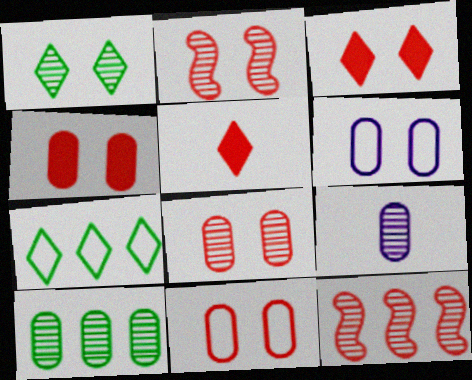[[1, 9, 12], 
[2, 3, 11], 
[4, 8, 11], 
[5, 11, 12], 
[8, 9, 10]]